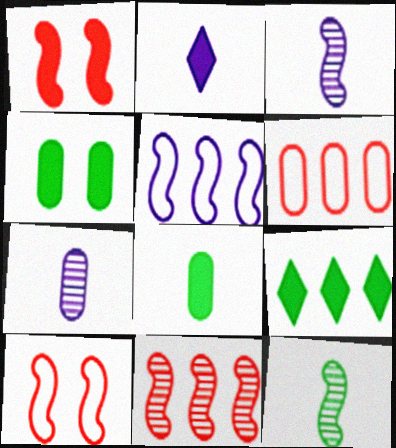[[1, 5, 12], 
[4, 6, 7], 
[7, 9, 10]]